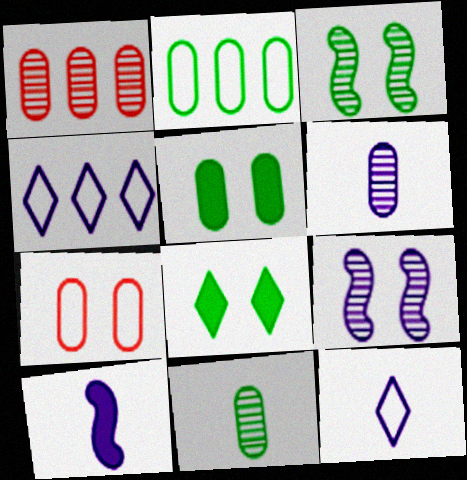[[2, 5, 11], 
[6, 10, 12], 
[7, 8, 9]]